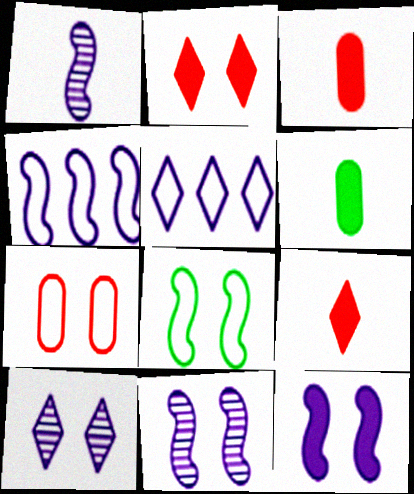[[1, 4, 12]]